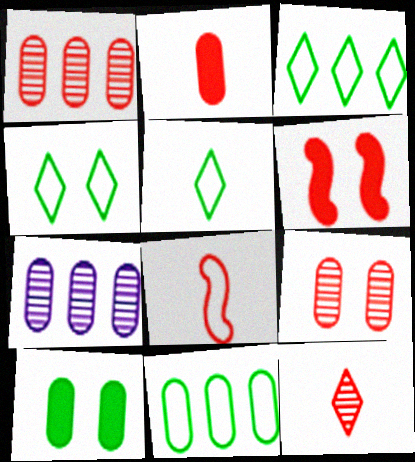[[2, 8, 12], 
[3, 4, 5], 
[5, 6, 7]]